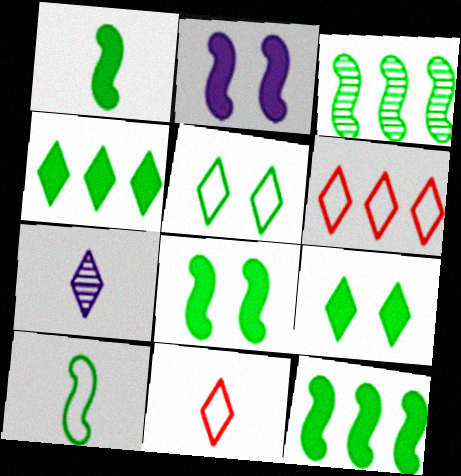[[1, 8, 12], 
[3, 8, 10], 
[6, 7, 9]]